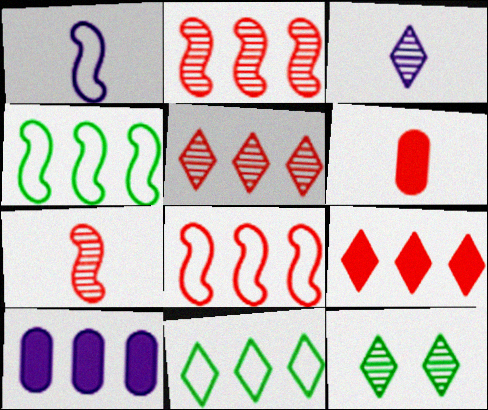[[2, 10, 11], 
[3, 5, 12], 
[4, 5, 10]]